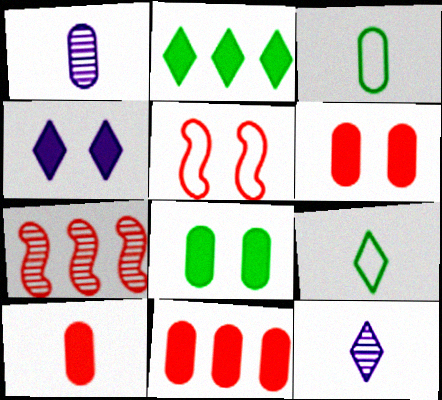[[1, 2, 5], 
[1, 3, 10], 
[3, 4, 7], 
[6, 10, 11]]